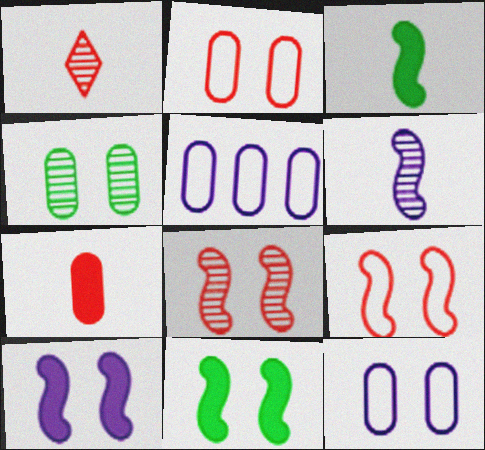[[1, 5, 11], 
[4, 5, 7]]